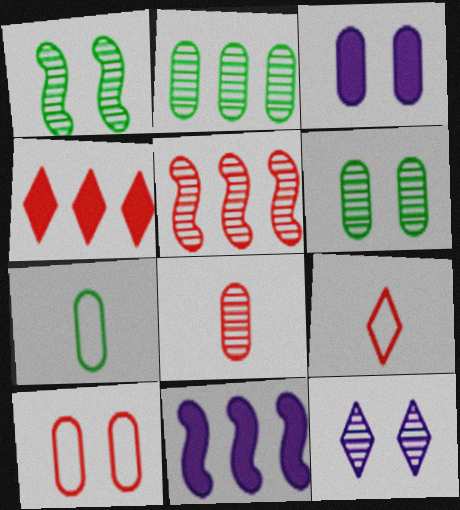[[3, 6, 10], 
[6, 9, 11]]